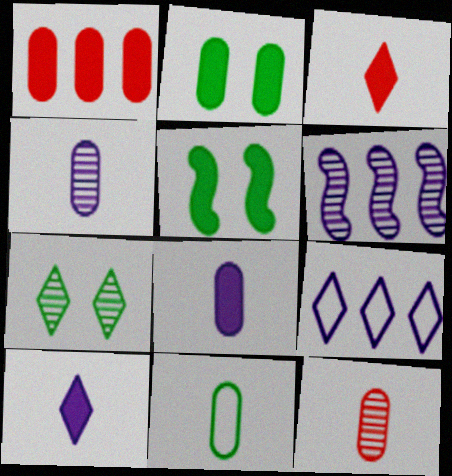[[1, 2, 8], 
[1, 5, 10], 
[3, 7, 9], 
[5, 9, 12], 
[6, 7, 12], 
[8, 11, 12]]